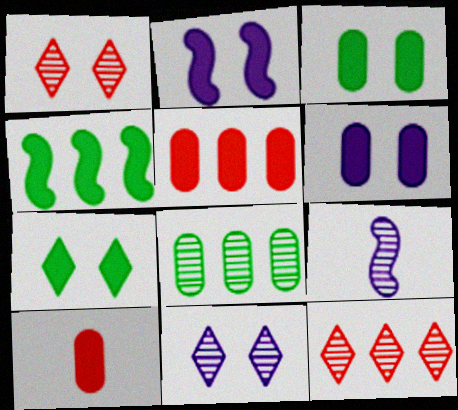[[1, 8, 9]]